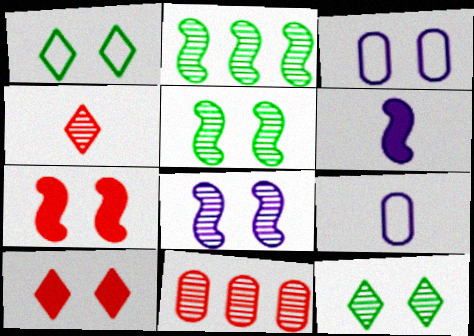[[1, 6, 11], 
[2, 9, 10], 
[3, 5, 10], 
[3, 7, 12]]